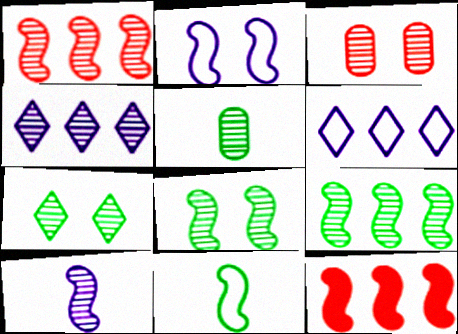[[1, 8, 10], 
[5, 7, 9]]